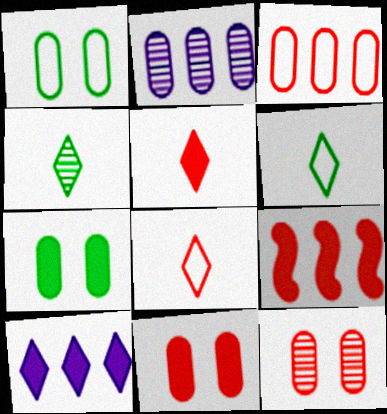[[5, 9, 11], 
[8, 9, 12]]